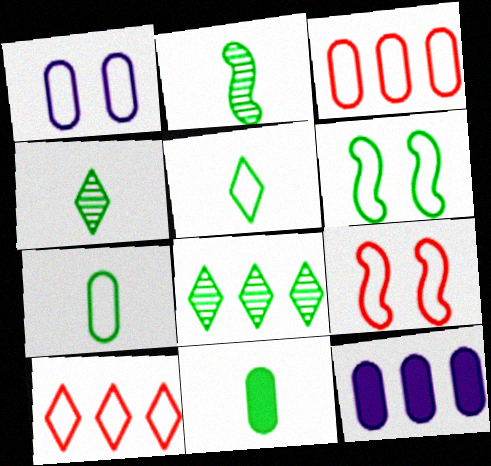[[1, 3, 7], 
[2, 5, 11], 
[4, 9, 12], 
[6, 8, 11]]